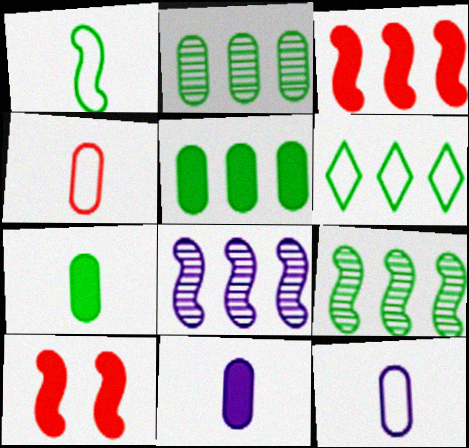[[1, 8, 10], 
[5, 6, 9]]